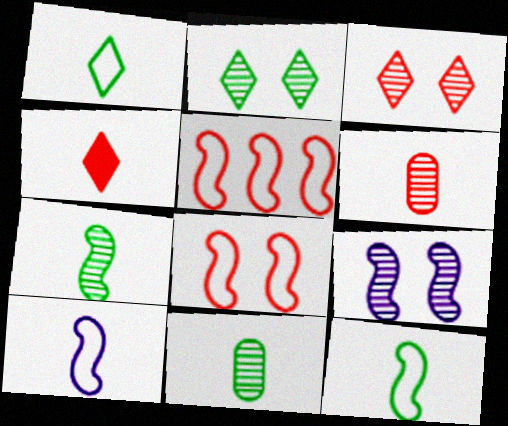[[4, 10, 11]]